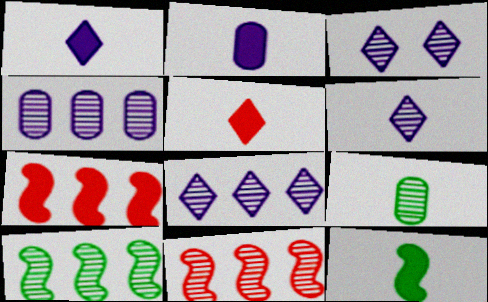[[2, 5, 12], 
[3, 6, 8], 
[3, 9, 11]]